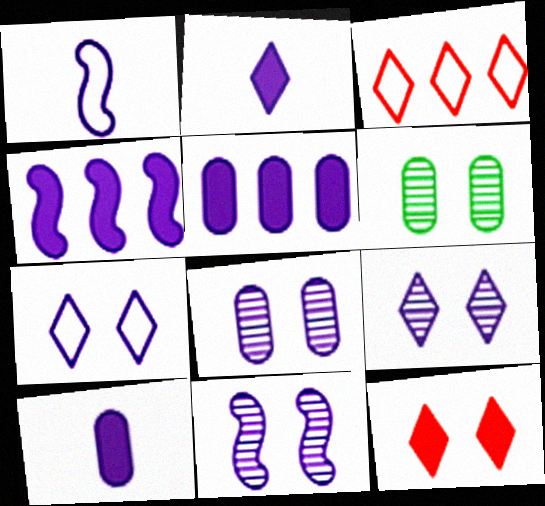[[1, 4, 11], 
[1, 5, 9], 
[8, 9, 11]]